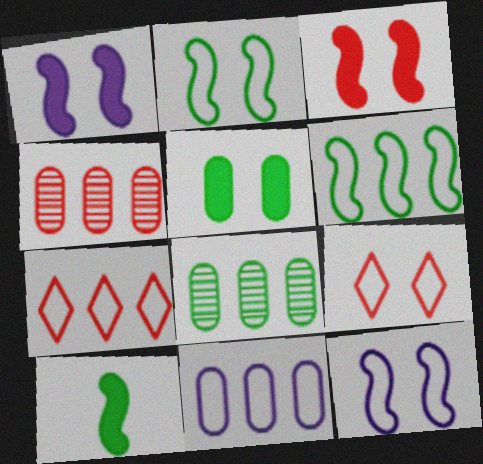[[6, 7, 11]]